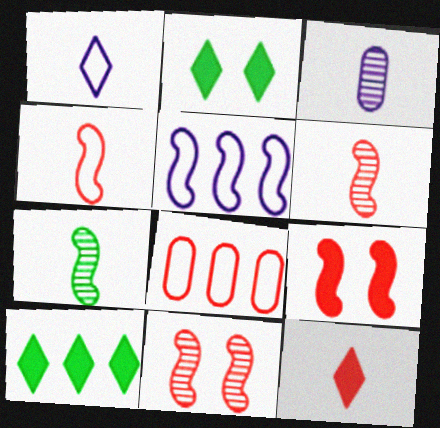[[5, 7, 9], 
[8, 11, 12]]